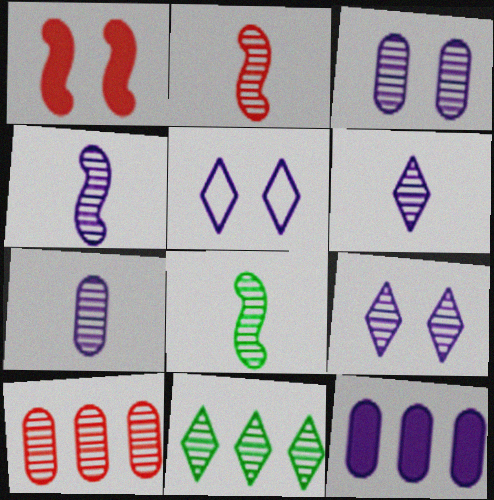[[2, 3, 11], 
[2, 4, 8], 
[4, 5, 12], 
[4, 6, 7], 
[8, 9, 10]]